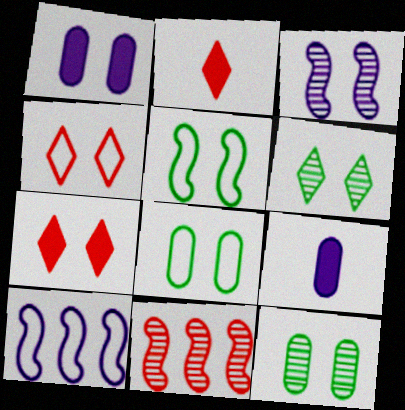[[2, 10, 12], 
[3, 7, 8]]